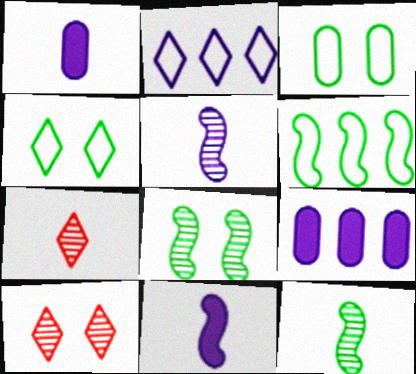[[1, 6, 10]]